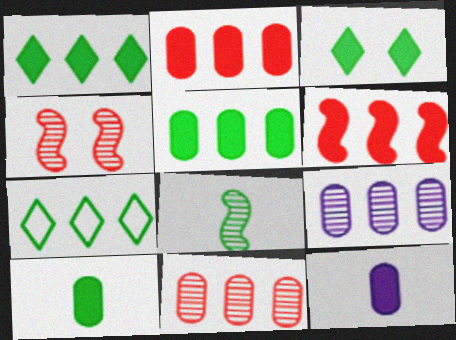[[3, 6, 12], 
[4, 7, 12], 
[6, 7, 9]]